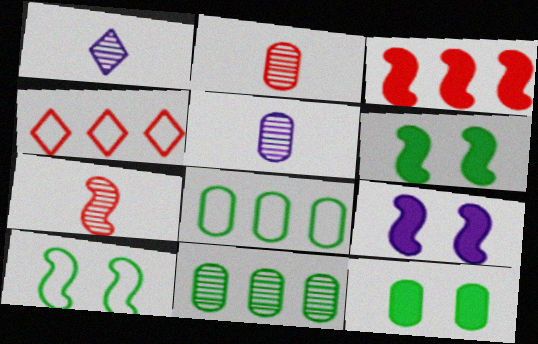[[4, 5, 6]]